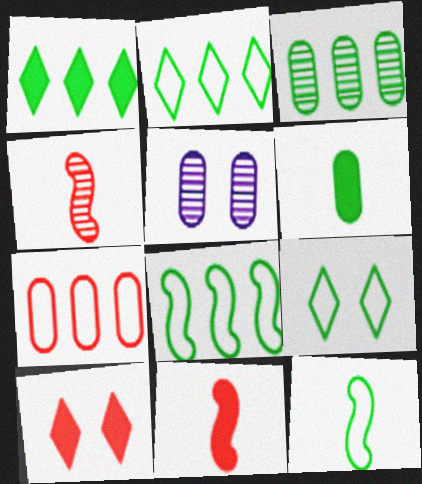[[1, 3, 8], 
[2, 5, 11], 
[4, 7, 10], 
[5, 6, 7]]